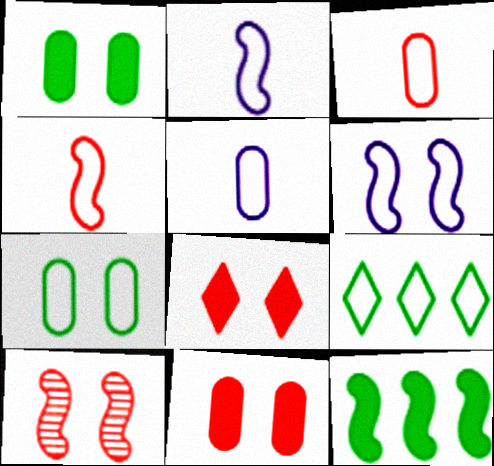[[2, 10, 12], 
[3, 6, 9]]